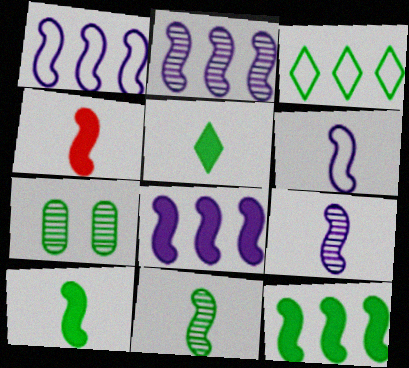[[1, 2, 8], 
[3, 7, 10], 
[4, 6, 11]]